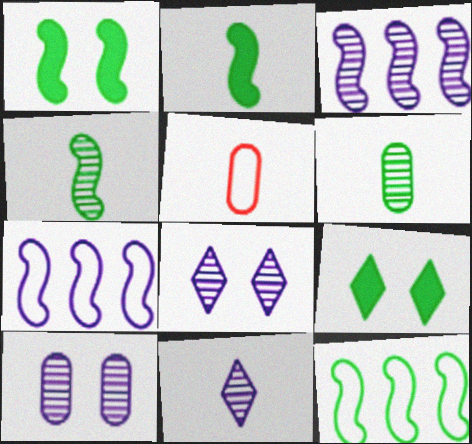[[1, 4, 12], 
[2, 5, 11], 
[3, 5, 9], 
[3, 10, 11], 
[6, 9, 12]]